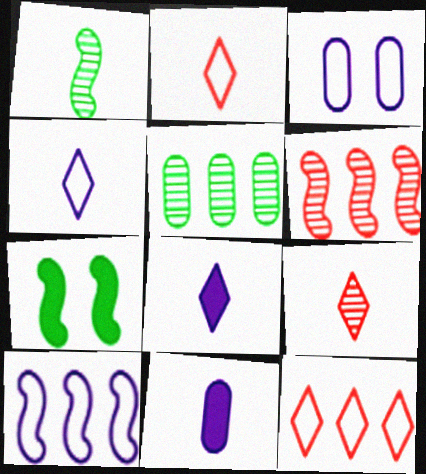[[1, 2, 11], 
[3, 4, 10]]